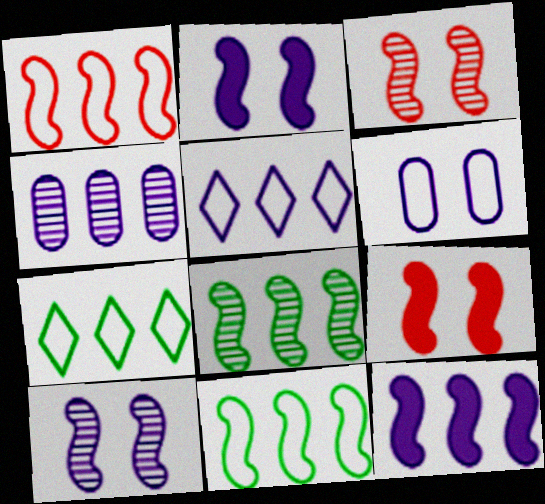[[1, 8, 12], 
[4, 5, 12]]